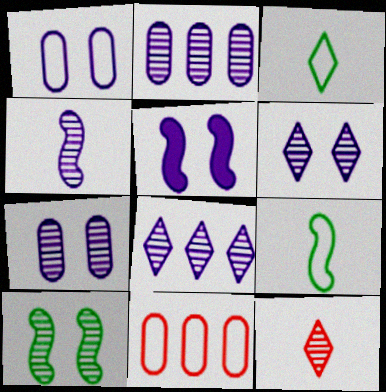[[1, 5, 6], 
[2, 4, 6], 
[2, 10, 12], 
[4, 7, 8]]